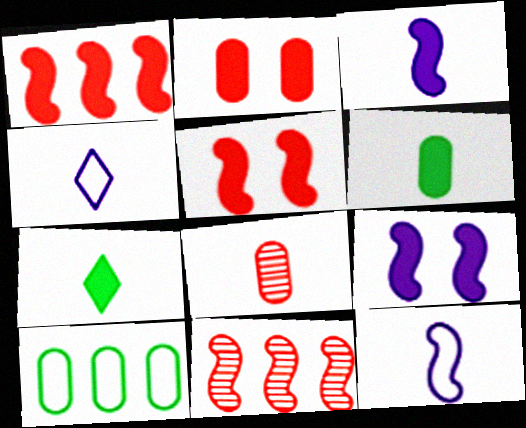[[7, 8, 12]]